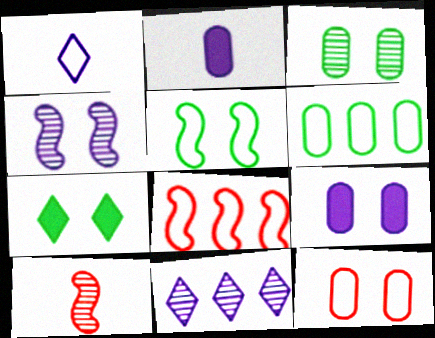[[3, 5, 7], 
[3, 9, 12], 
[3, 10, 11], 
[4, 7, 12]]